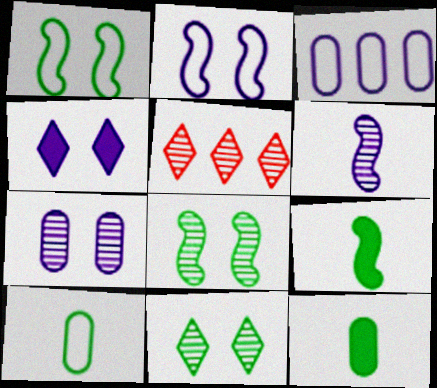[[2, 4, 7], 
[2, 5, 12], 
[3, 4, 6]]